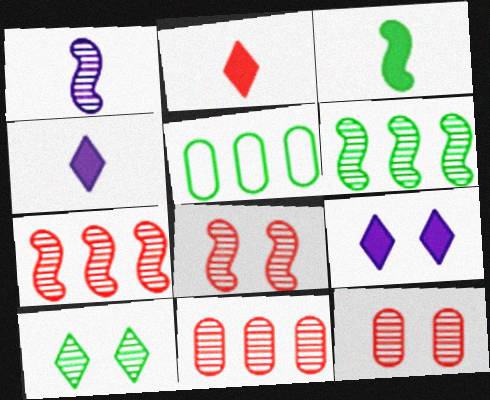[[1, 6, 8], 
[1, 10, 11], 
[3, 5, 10], 
[4, 5, 8]]